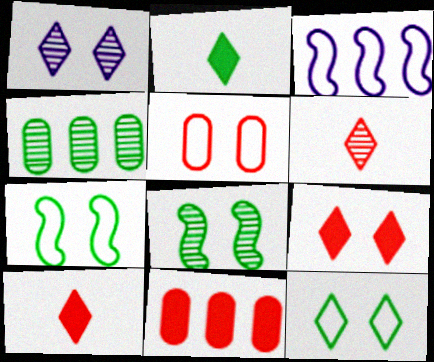[[1, 9, 12], 
[2, 4, 7]]